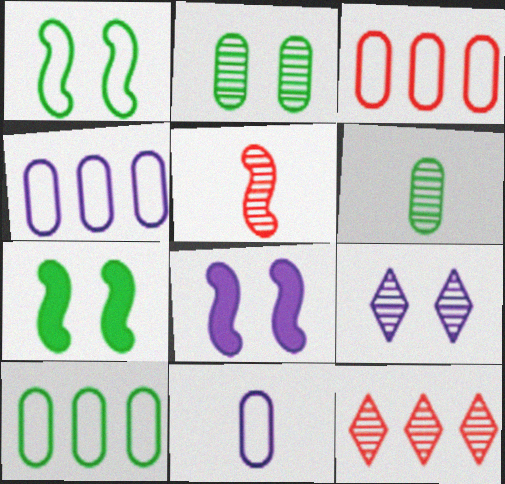[[3, 4, 10], 
[7, 11, 12]]